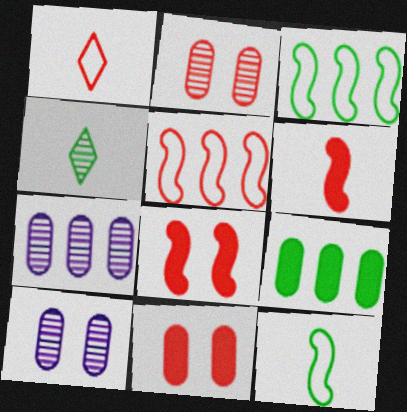[]